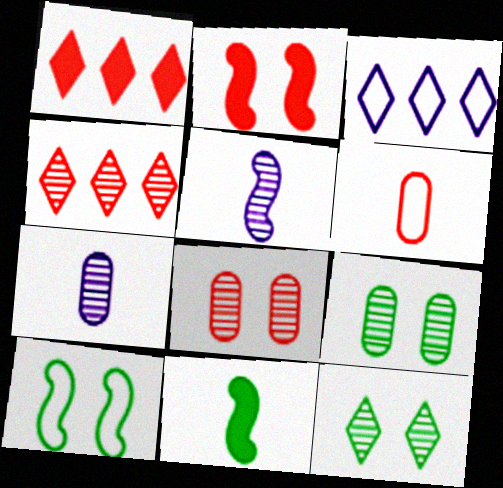[[1, 7, 10], 
[2, 4, 6], 
[3, 6, 10], 
[3, 8, 11], 
[4, 5, 9]]